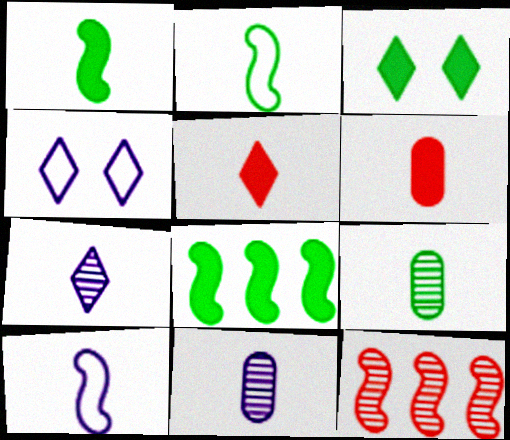[[2, 5, 11], 
[2, 6, 7], 
[5, 9, 10]]